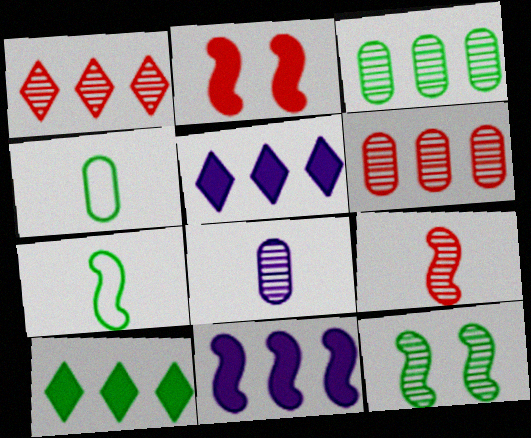[[1, 8, 12], 
[4, 10, 12]]